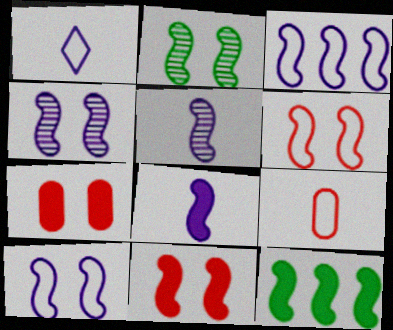[[2, 10, 11], 
[3, 4, 8], 
[5, 6, 12], 
[8, 11, 12]]